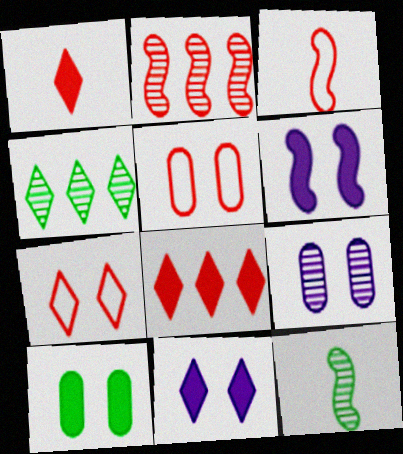[[1, 2, 5], 
[5, 9, 10]]